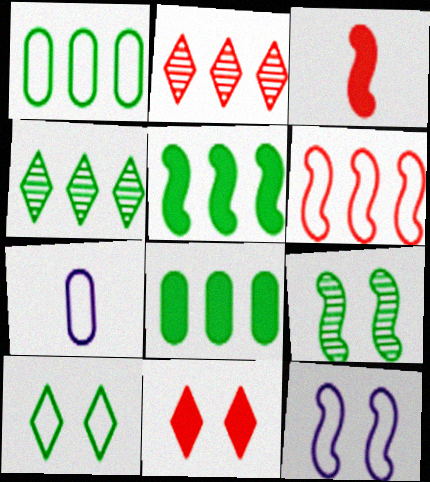[[1, 4, 5], 
[6, 7, 10]]